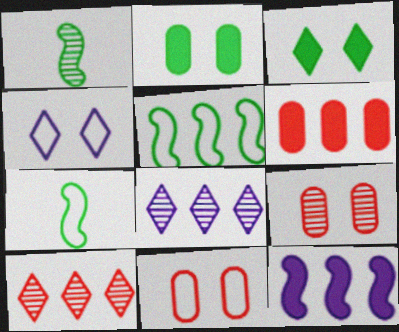[[1, 4, 6], 
[1, 8, 9], 
[5, 6, 8]]